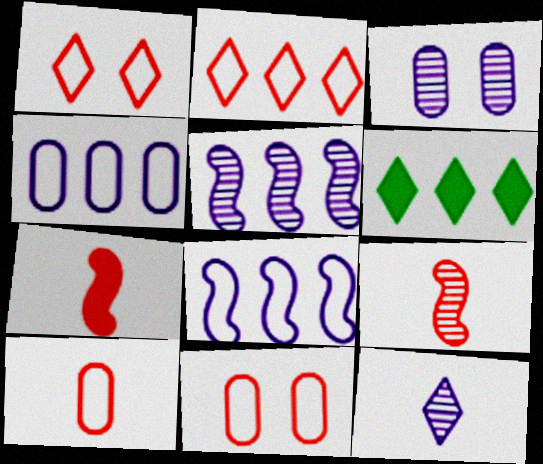[[1, 6, 12], 
[3, 5, 12]]